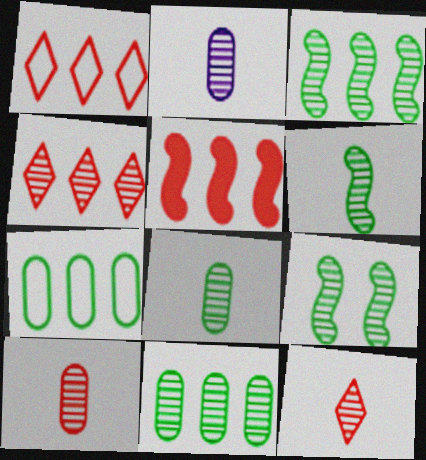[[2, 4, 9], 
[2, 6, 12], 
[2, 8, 10], 
[3, 6, 9]]